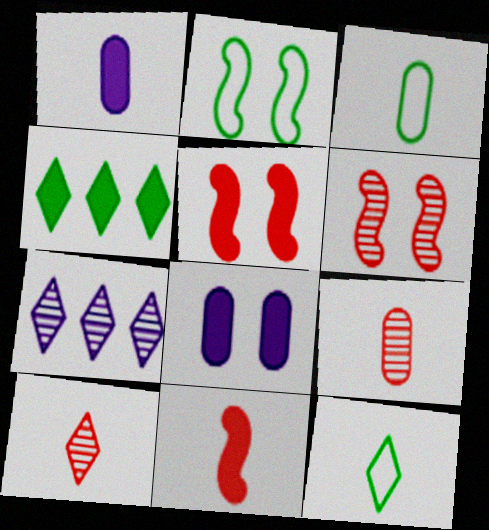[[1, 3, 9], 
[1, 4, 5], 
[3, 5, 7], 
[4, 8, 11]]